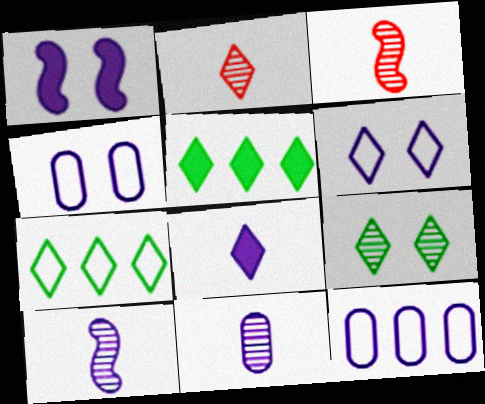[[2, 5, 6], 
[3, 4, 5]]